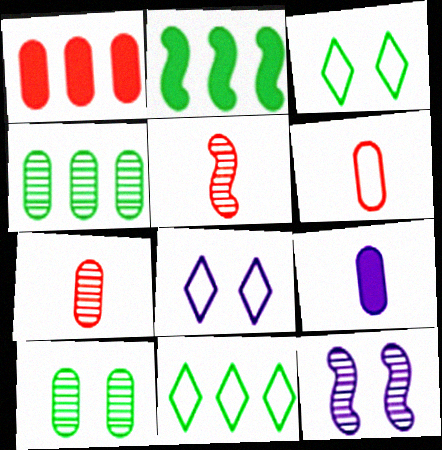[[2, 4, 11], 
[2, 7, 8]]